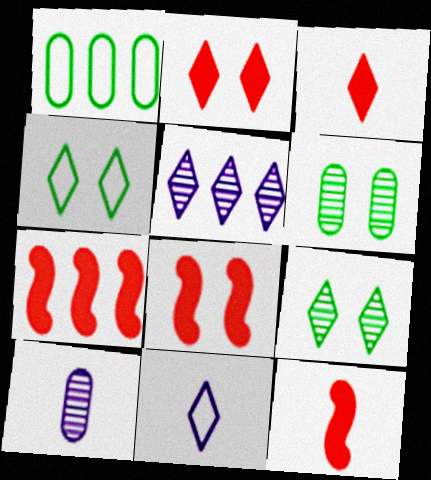[[1, 5, 7], 
[3, 4, 5], 
[4, 7, 10], 
[6, 7, 11], 
[7, 8, 12]]